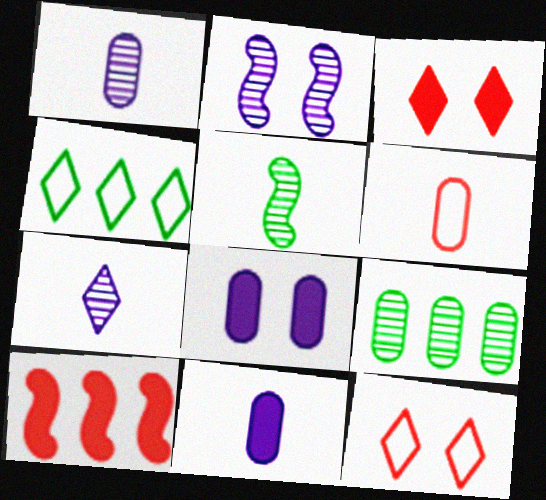[[3, 4, 7], 
[6, 8, 9]]